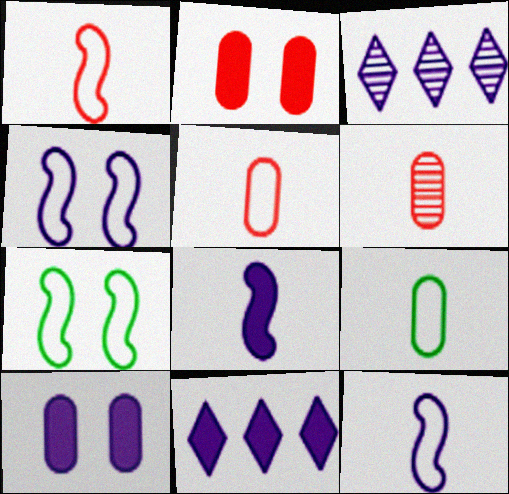[[3, 10, 12], 
[6, 7, 11], 
[8, 10, 11]]